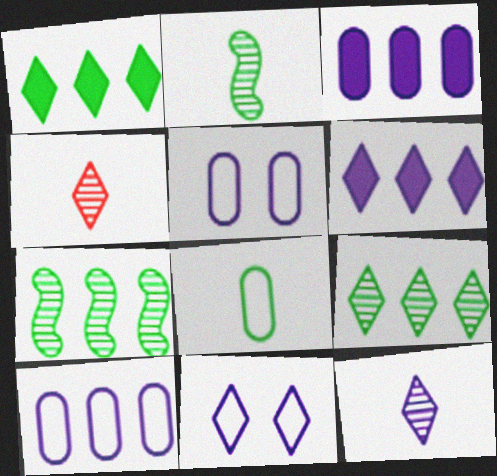[[1, 4, 11], 
[6, 11, 12]]